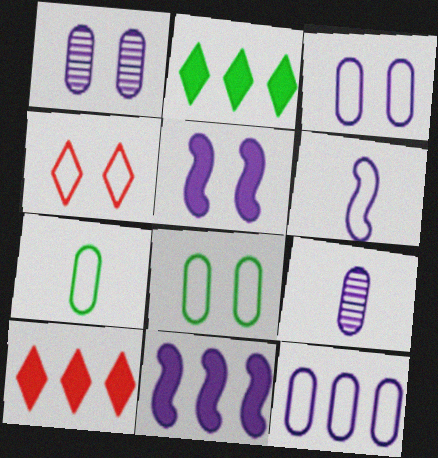[]